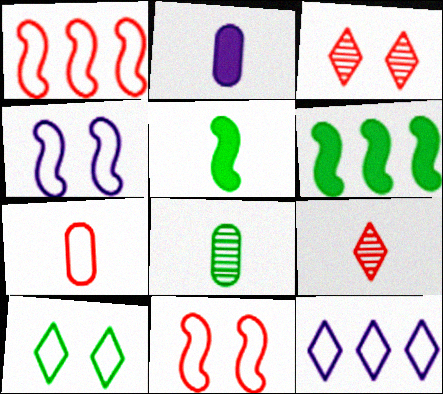[[2, 7, 8], 
[6, 8, 10]]